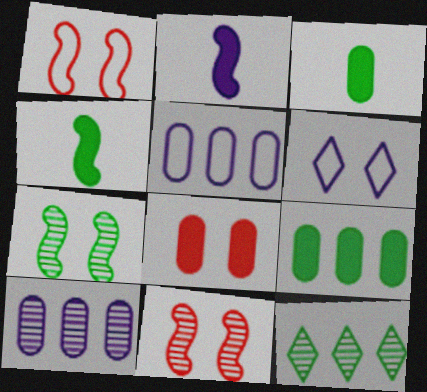[[2, 6, 10], 
[6, 7, 8]]